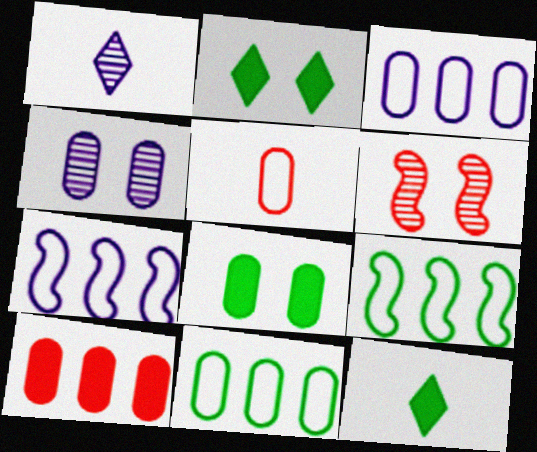[[3, 6, 12]]